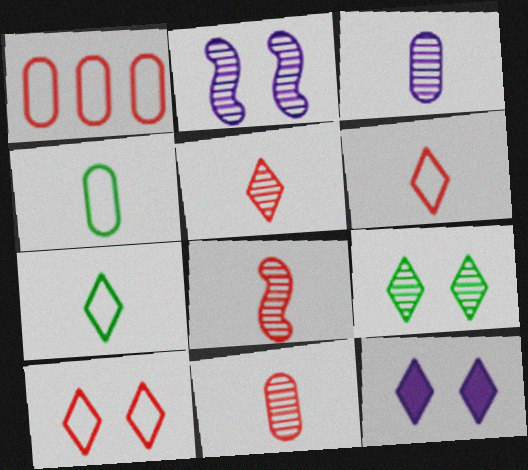[[5, 8, 11], 
[9, 10, 12]]